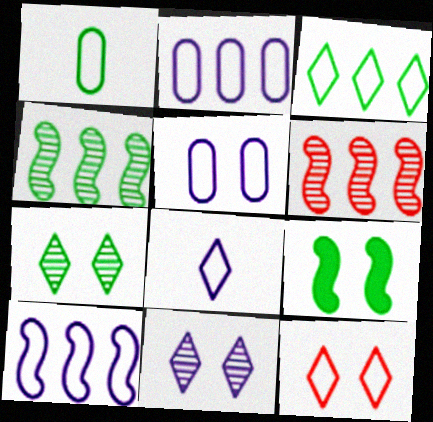[[1, 10, 12], 
[3, 8, 12], 
[5, 8, 10]]